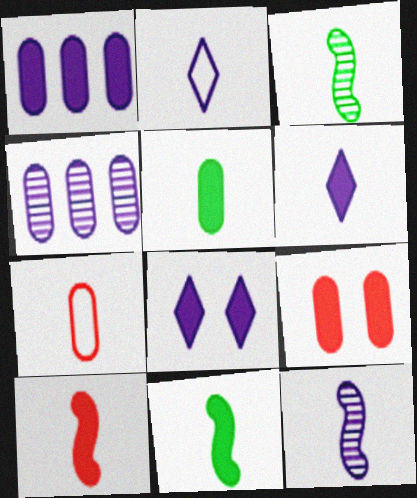[[1, 5, 9], 
[3, 6, 7], 
[5, 6, 10]]